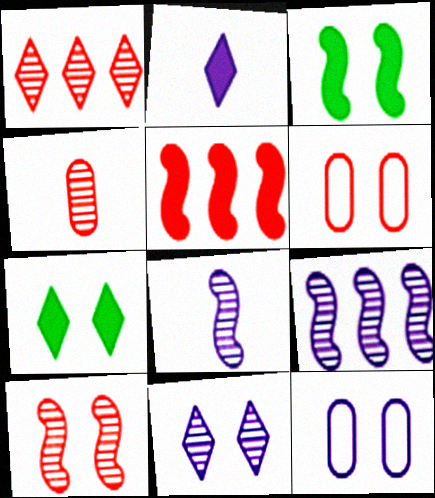[[1, 4, 10], 
[2, 9, 12], 
[3, 6, 11], 
[7, 10, 12]]